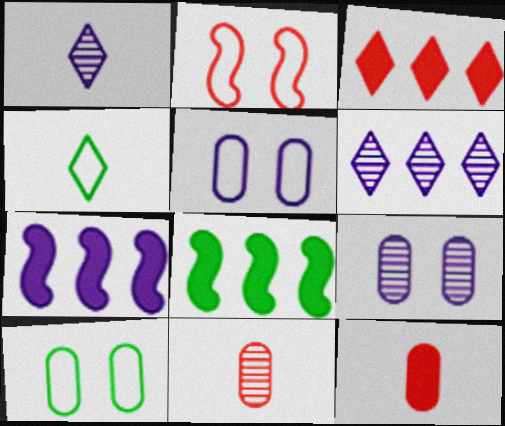[[1, 5, 7], 
[2, 3, 11]]